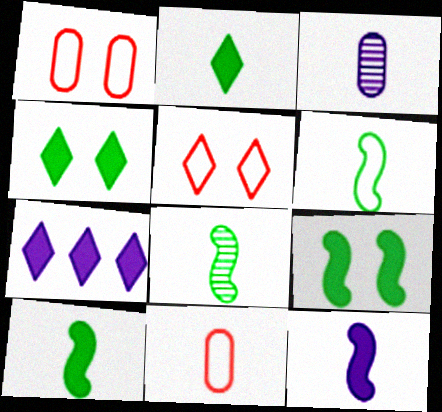[[1, 7, 8], 
[6, 8, 10]]